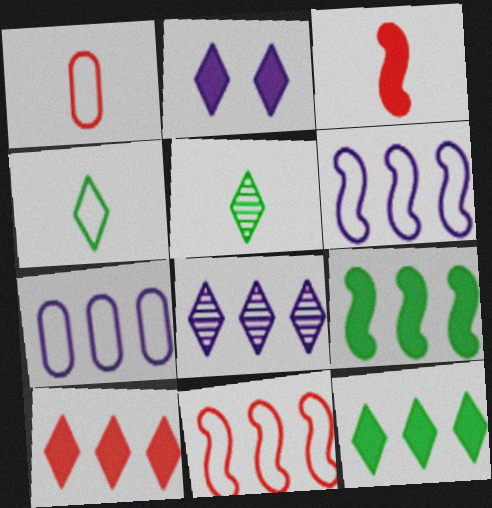[]